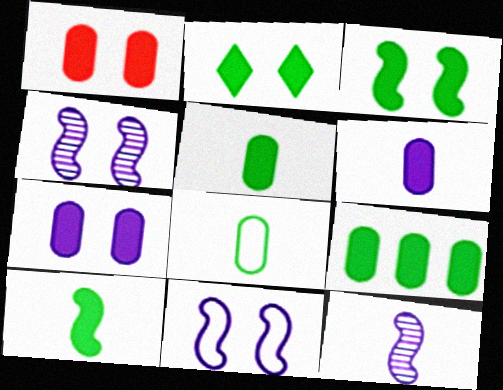[[1, 6, 9], 
[2, 9, 10]]